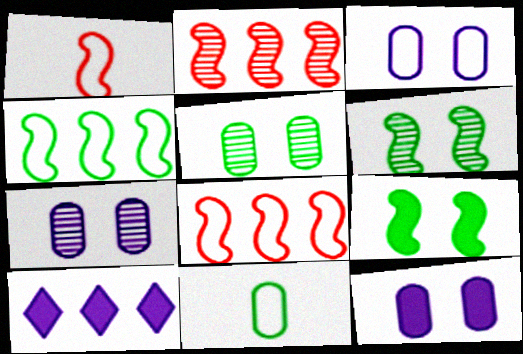[[1, 5, 10], 
[3, 7, 12]]